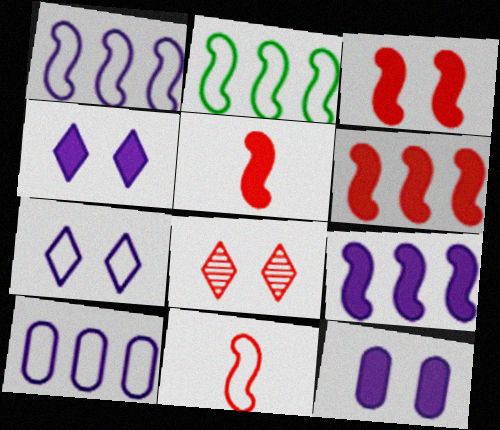[[3, 5, 6]]